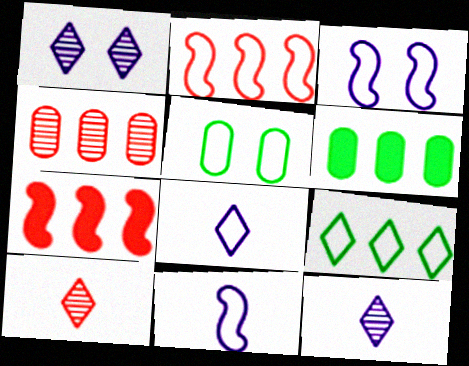[[2, 5, 8], 
[3, 6, 10], 
[5, 7, 12]]